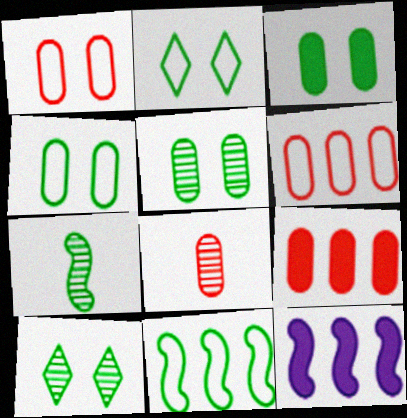[[1, 8, 9], 
[2, 8, 12], 
[3, 4, 5]]